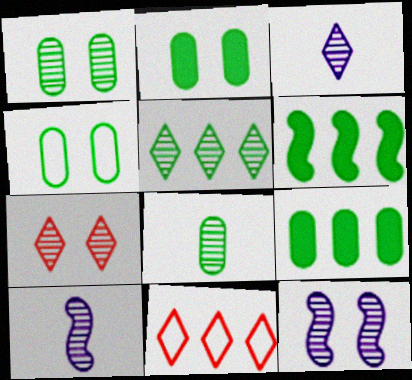[[1, 2, 4], 
[1, 7, 12], 
[2, 10, 11], 
[3, 5, 7], 
[4, 8, 9]]